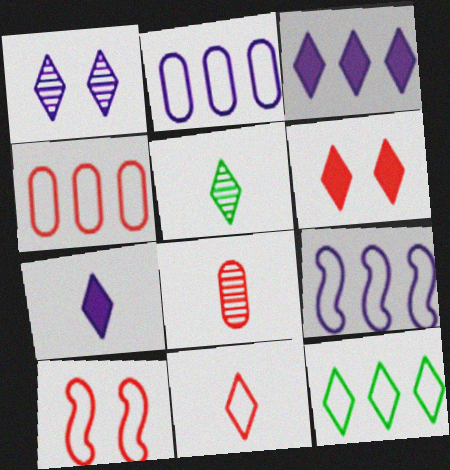[[4, 9, 12], 
[4, 10, 11], 
[5, 7, 11]]